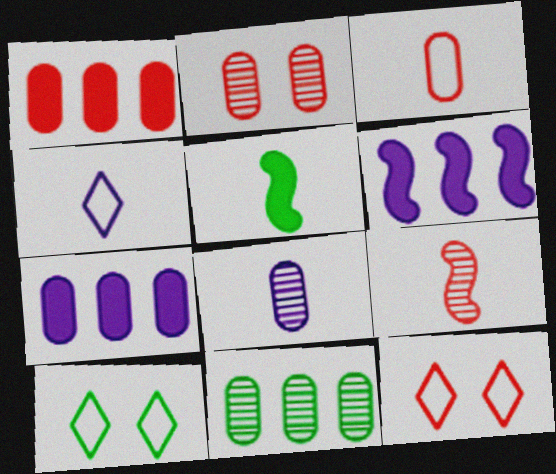[[1, 2, 3], 
[1, 9, 12], 
[2, 8, 11], 
[5, 10, 11], 
[7, 9, 10]]